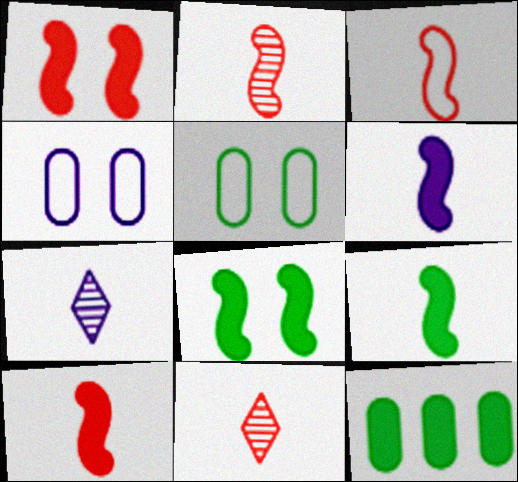[[2, 3, 10], 
[6, 9, 10]]